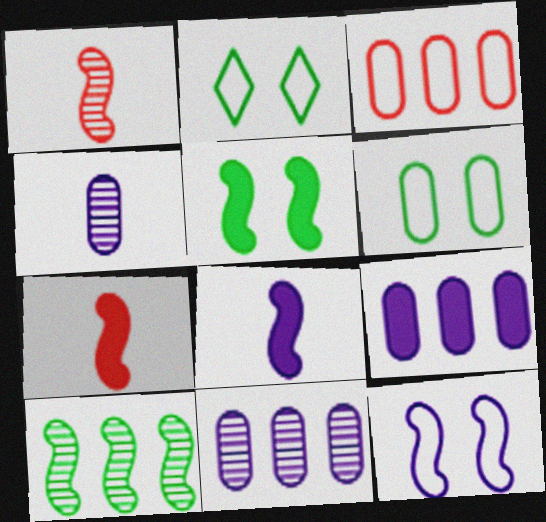[[1, 2, 9], 
[2, 7, 11], 
[7, 10, 12]]